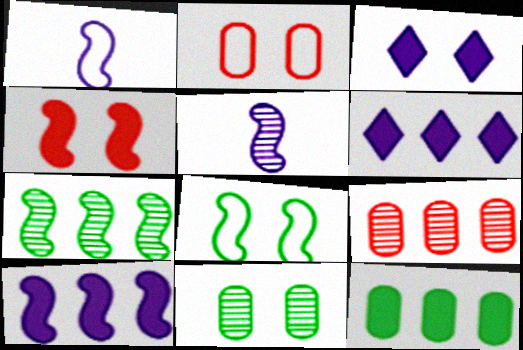[[1, 4, 7]]